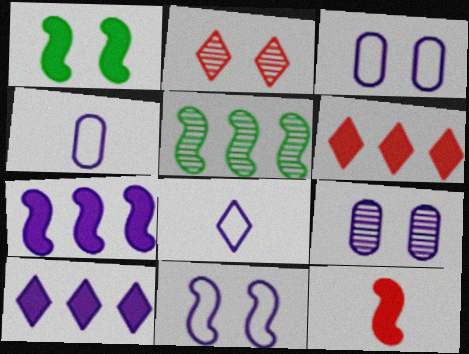[[1, 2, 3], 
[1, 7, 12], 
[5, 11, 12], 
[7, 8, 9]]